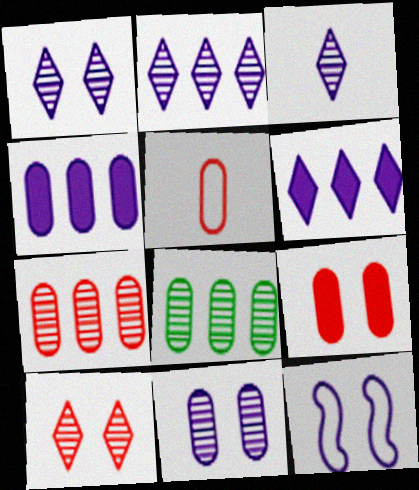[[1, 2, 3], 
[3, 4, 12], 
[5, 7, 9]]